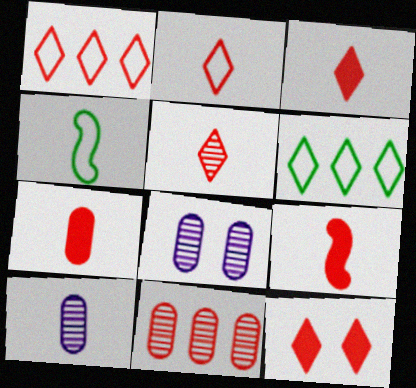[[1, 5, 12], 
[2, 3, 5], 
[3, 4, 10], 
[3, 7, 9], 
[6, 8, 9]]